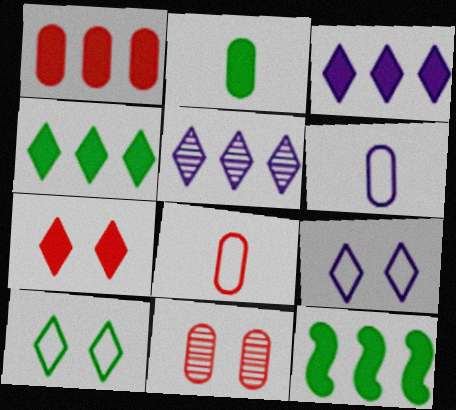[[1, 3, 12], 
[1, 8, 11]]